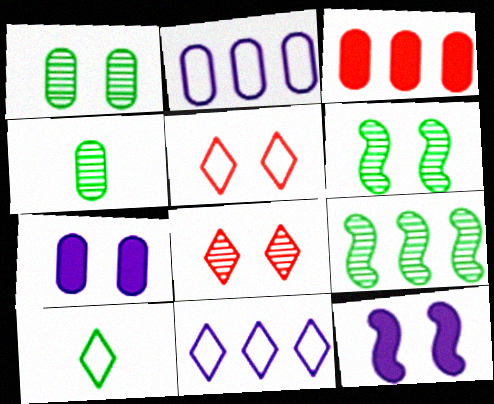[[1, 5, 12], 
[3, 9, 11], 
[5, 6, 7], 
[5, 10, 11]]